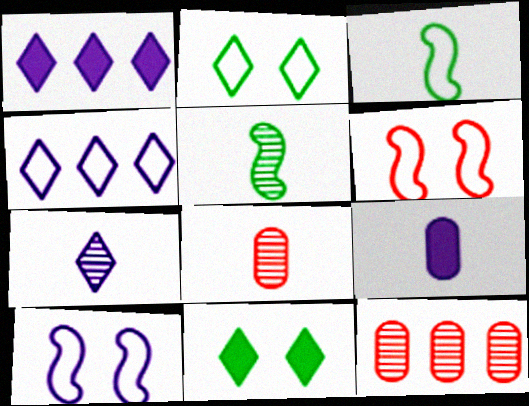[[5, 7, 8]]